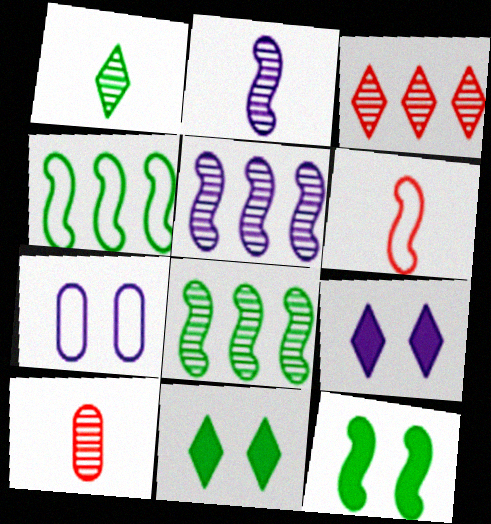[[1, 2, 10], 
[4, 9, 10], 
[5, 6, 12]]